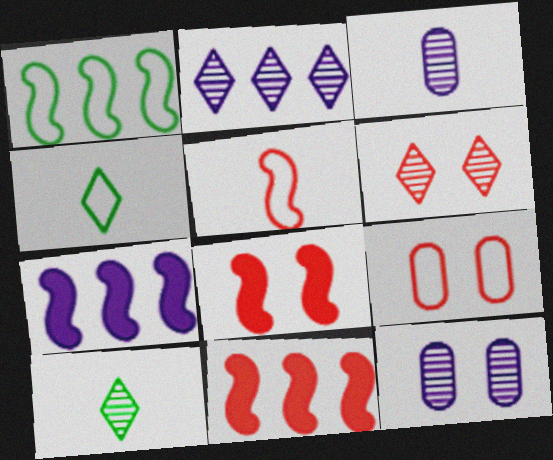[[2, 6, 10], 
[4, 11, 12], 
[6, 8, 9], 
[7, 9, 10]]